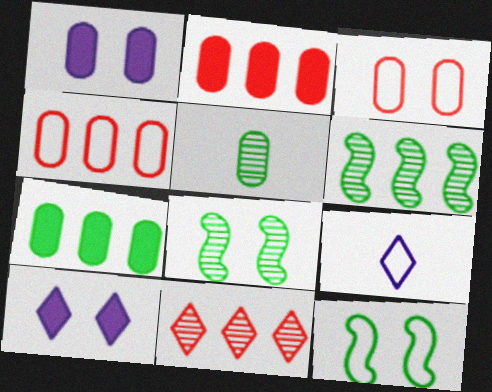[[1, 4, 5], 
[2, 8, 9], 
[3, 8, 10], 
[4, 9, 12]]